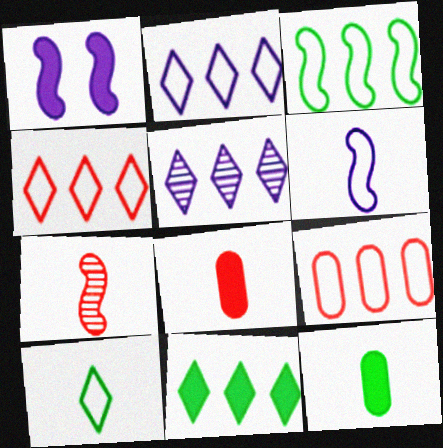[[1, 3, 7], 
[1, 8, 11], 
[2, 3, 9], 
[4, 5, 11]]